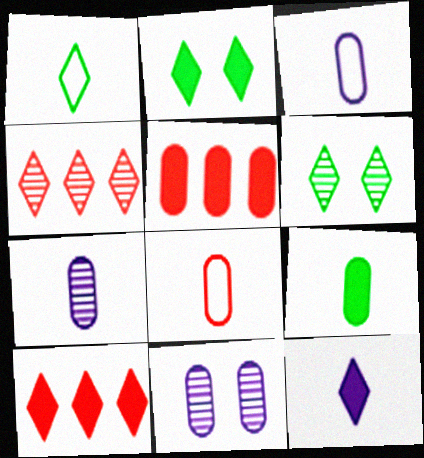[[2, 10, 12], 
[7, 8, 9]]